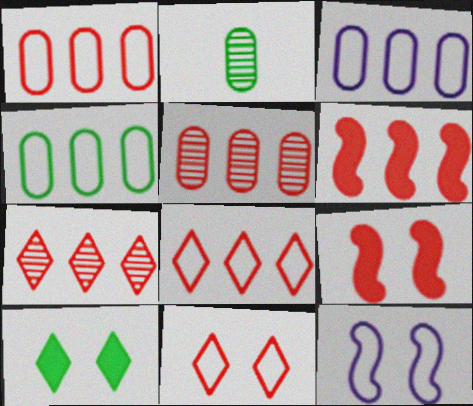[[1, 3, 4], 
[1, 6, 7], 
[5, 6, 8]]